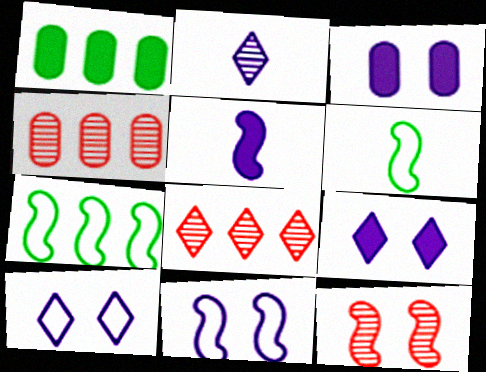[[3, 6, 8], 
[4, 6, 9], 
[5, 7, 12]]